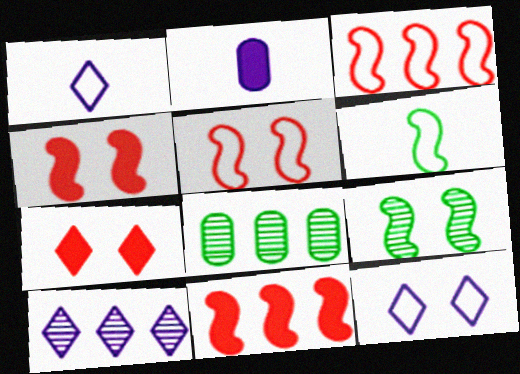[[1, 4, 8]]